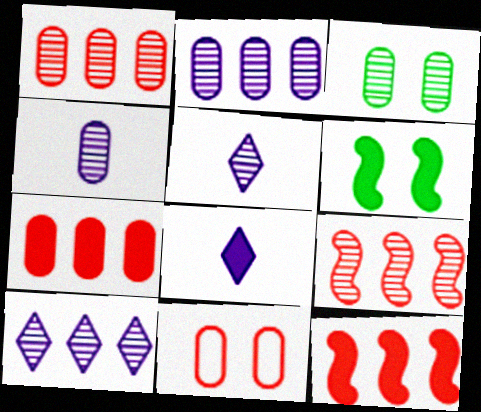[[1, 3, 4], 
[3, 5, 9], 
[6, 7, 8]]